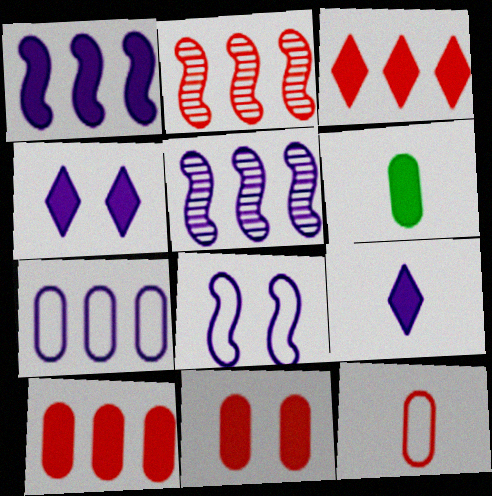[]